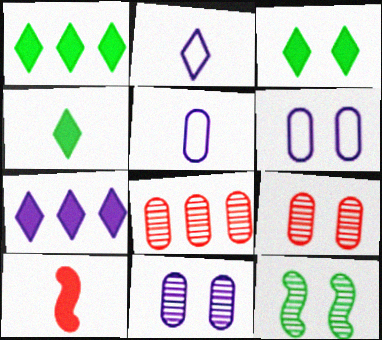[[1, 3, 4]]